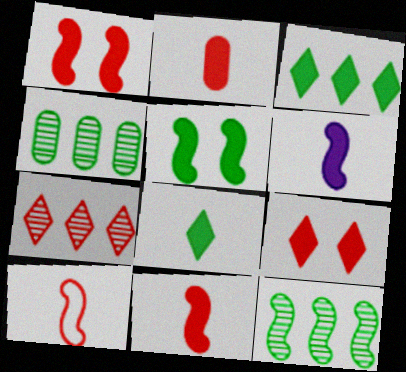[[2, 6, 8]]